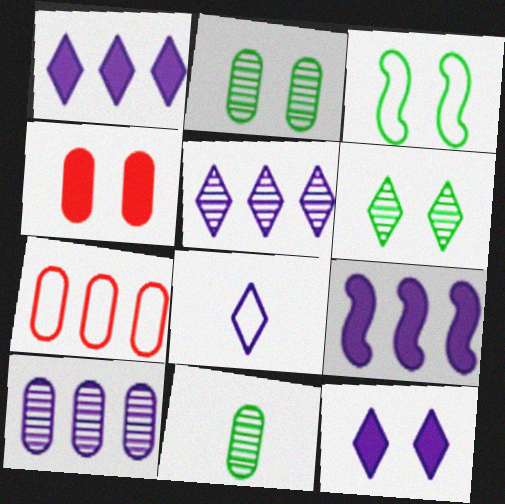[[3, 7, 8], 
[5, 8, 12]]